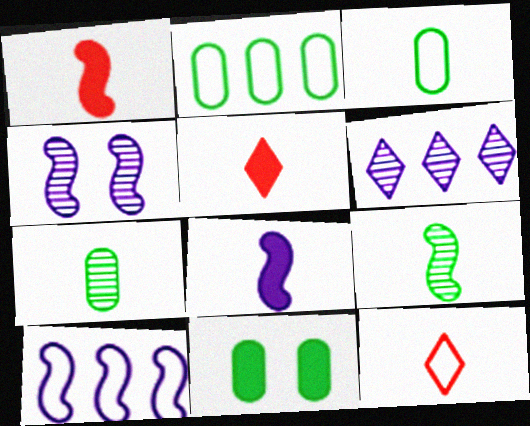[[2, 4, 5], 
[2, 7, 11], 
[4, 8, 10], 
[7, 8, 12]]